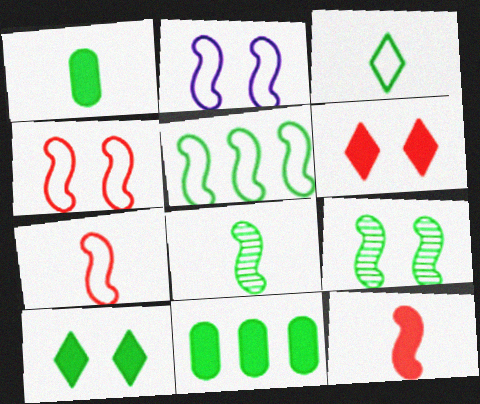[[1, 3, 8], 
[2, 5, 7], 
[3, 9, 11]]